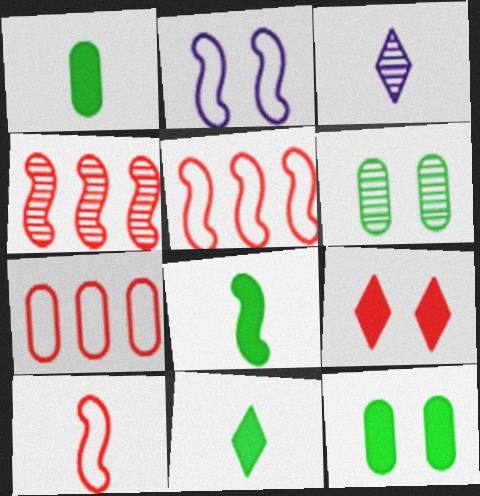[[1, 3, 10], 
[1, 8, 11], 
[2, 4, 8], 
[2, 6, 9], 
[3, 4, 6], 
[3, 5, 12]]